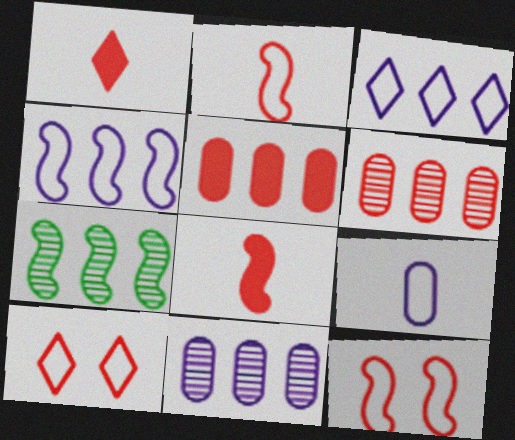[[1, 6, 12], 
[3, 5, 7], 
[6, 8, 10]]